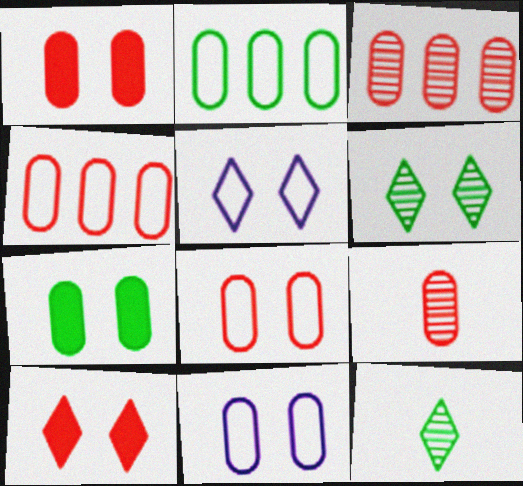[[1, 4, 9], 
[5, 6, 10]]